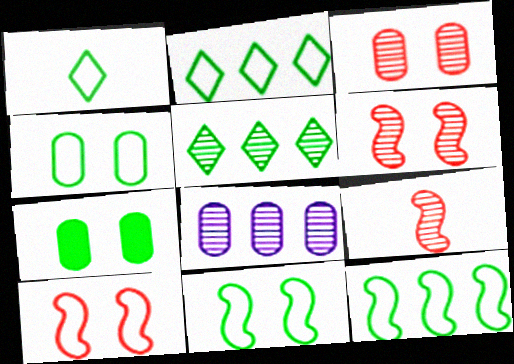[[1, 4, 12]]